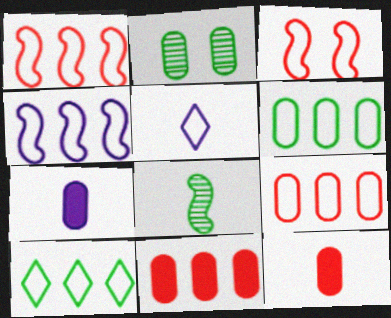[[2, 7, 9], 
[3, 5, 6], 
[4, 9, 10], 
[5, 8, 12]]